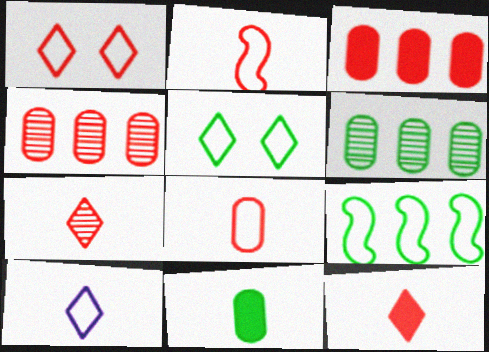[]